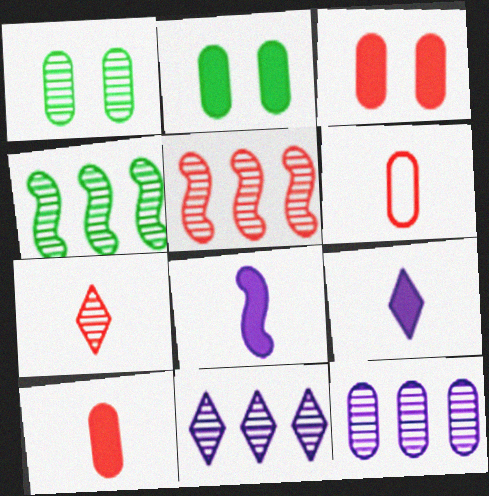[[2, 6, 12]]